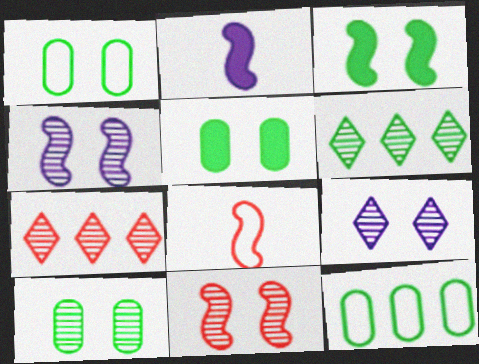[[1, 2, 7], 
[1, 5, 10], 
[9, 10, 11]]